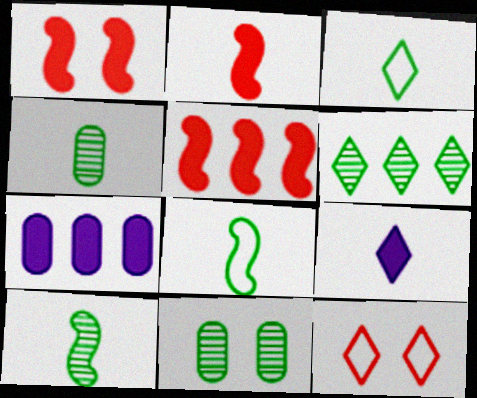[[1, 2, 5], 
[6, 9, 12], 
[6, 10, 11], 
[7, 10, 12]]